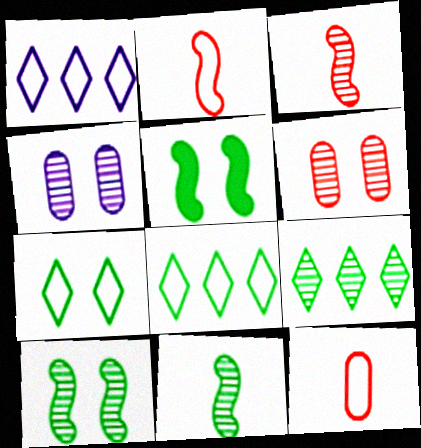[[3, 4, 9]]